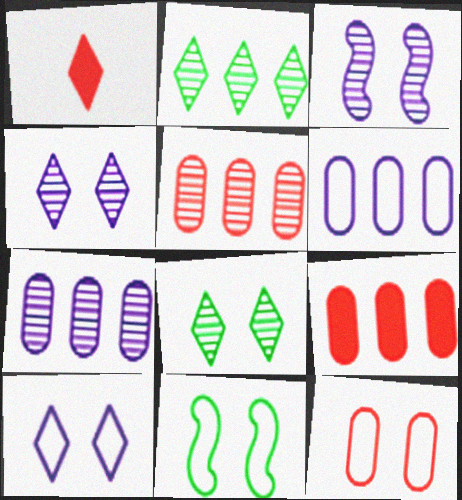[[1, 2, 10], 
[1, 7, 11], 
[10, 11, 12]]